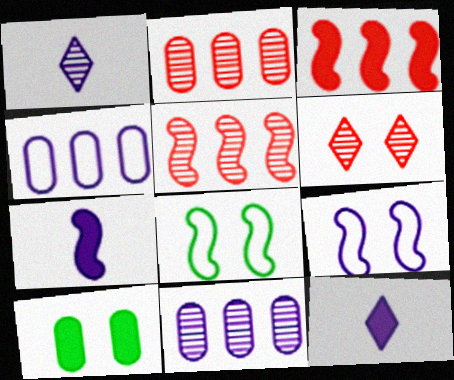[[2, 8, 12], 
[3, 10, 12], 
[5, 7, 8], 
[6, 9, 10], 
[9, 11, 12]]